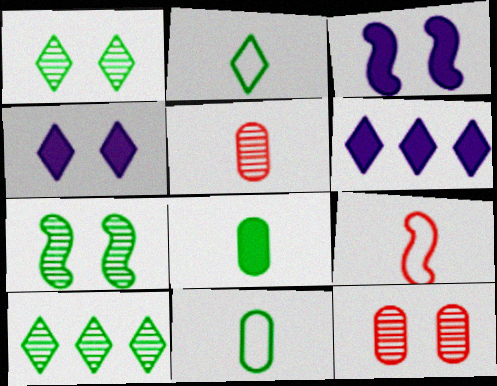[]